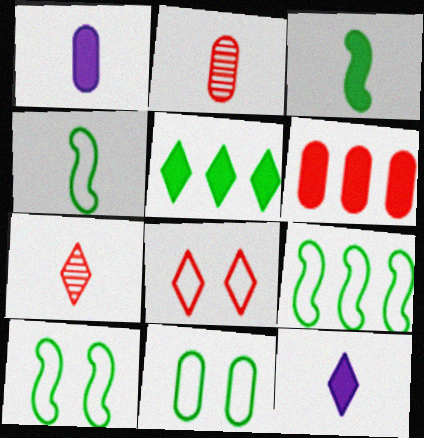[[1, 4, 7], 
[2, 4, 12], 
[4, 9, 10]]